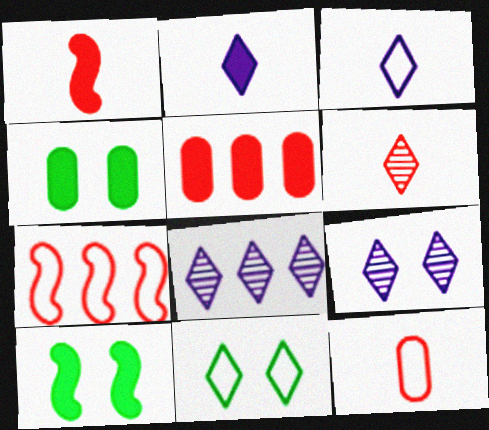[[1, 6, 12], 
[2, 5, 10], 
[8, 10, 12]]